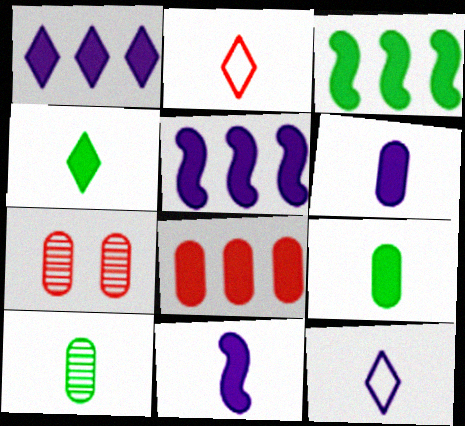[[1, 3, 8], 
[2, 10, 11], 
[3, 7, 12]]